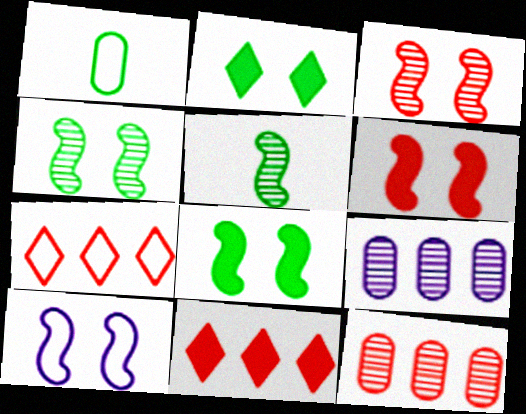[[1, 7, 10], 
[3, 8, 10], 
[4, 6, 10]]